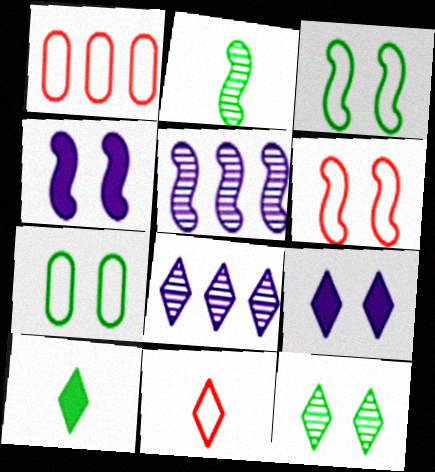[[1, 2, 9], 
[1, 6, 11]]